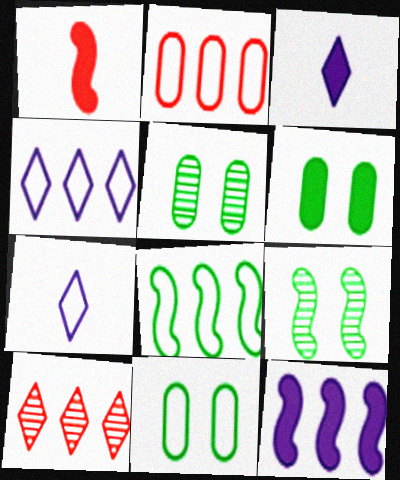[[1, 4, 5], 
[2, 3, 9], 
[2, 4, 8], 
[5, 6, 11]]